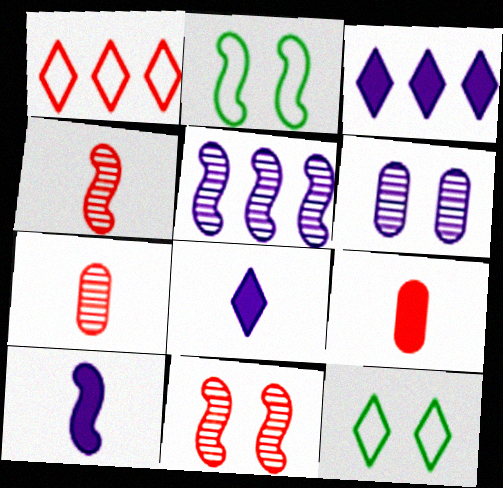[[1, 9, 11], 
[2, 3, 7], 
[5, 9, 12]]